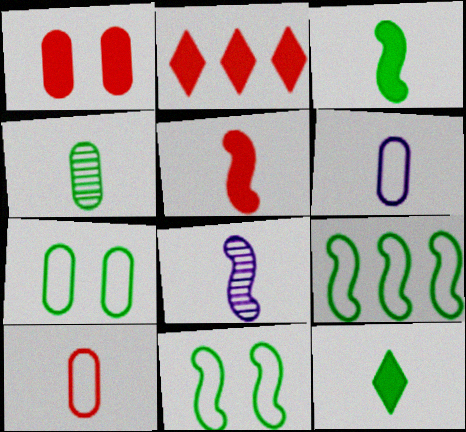[[1, 2, 5], 
[2, 7, 8], 
[8, 10, 12]]